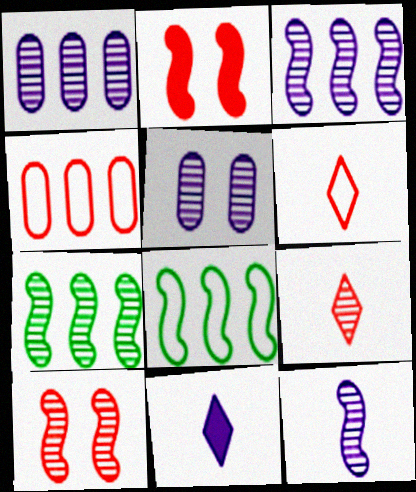[[2, 4, 9], 
[2, 8, 12], 
[5, 7, 9], 
[7, 10, 12]]